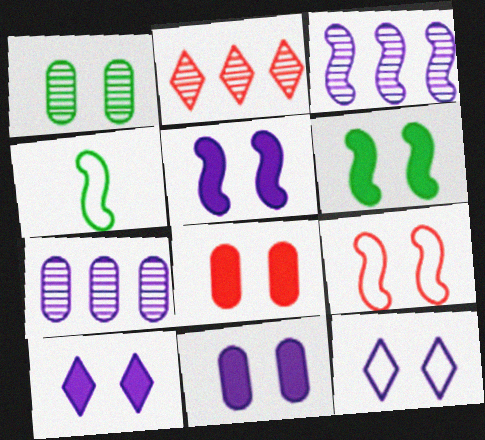[[1, 9, 10], 
[2, 4, 11], 
[5, 10, 11], 
[6, 8, 10]]